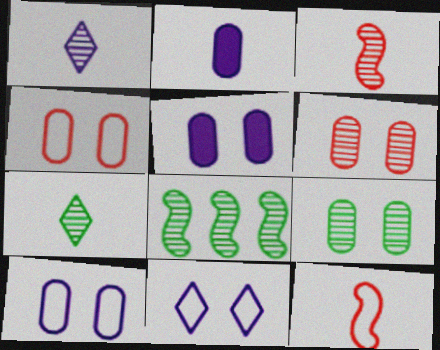[[1, 6, 8], 
[2, 7, 12], 
[4, 5, 9], 
[7, 8, 9]]